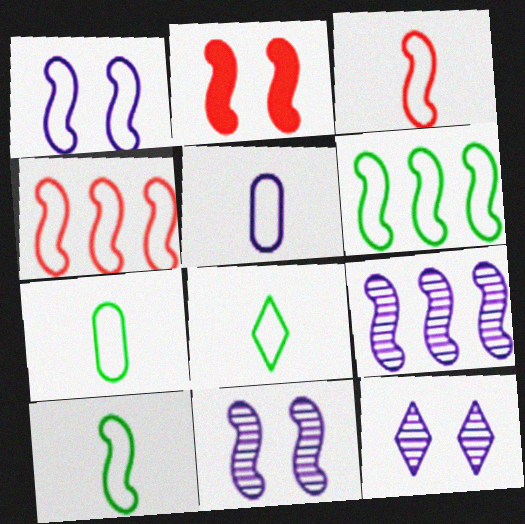[[1, 3, 6], 
[1, 4, 10], 
[2, 9, 10], 
[3, 5, 8], 
[7, 8, 10]]